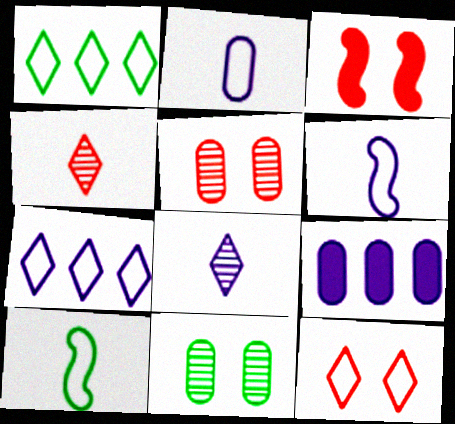[[3, 5, 12]]